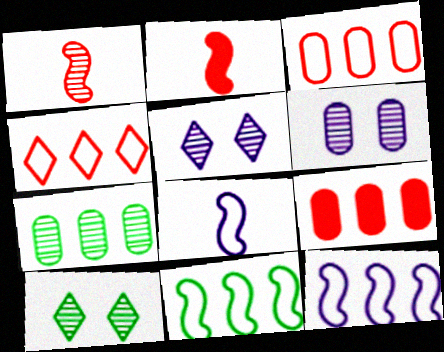[[1, 5, 7], 
[8, 9, 10]]